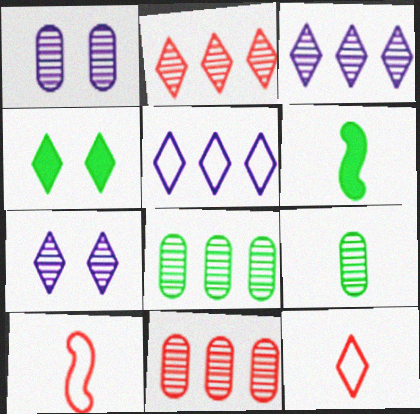[[1, 9, 11], 
[3, 4, 12]]